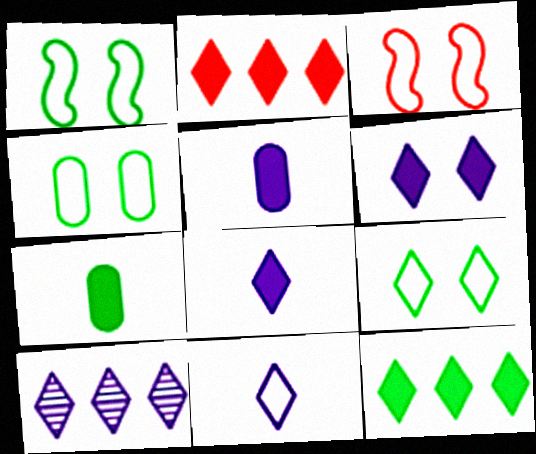[[1, 4, 9], 
[3, 7, 10], 
[6, 10, 11]]